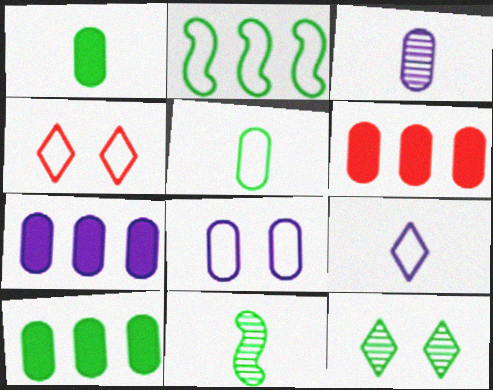[[1, 2, 12], 
[3, 7, 8], 
[4, 7, 11], 
[6, 7, 10]]